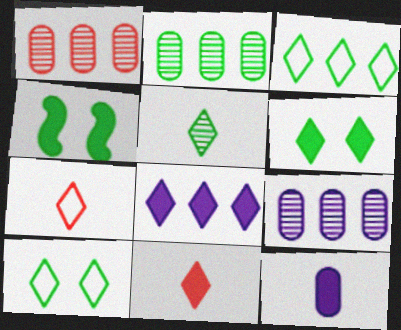[[1, 2, 9], 
[3, 5, 6], 
[4, 7, 9], 
[6, 8, 11]]